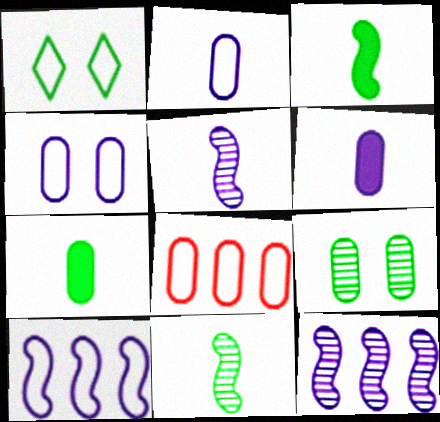[[6, 8, 9]]